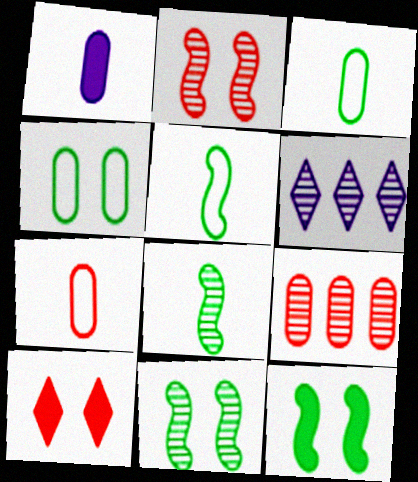[[1, 4, 9], 
[6, 7, 12]]